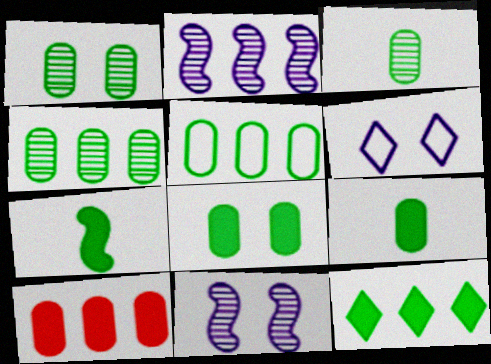[[1, 3, 4], 
[1, 5, 9], 
[3, 5, 8], 
[7, 8, 12]]